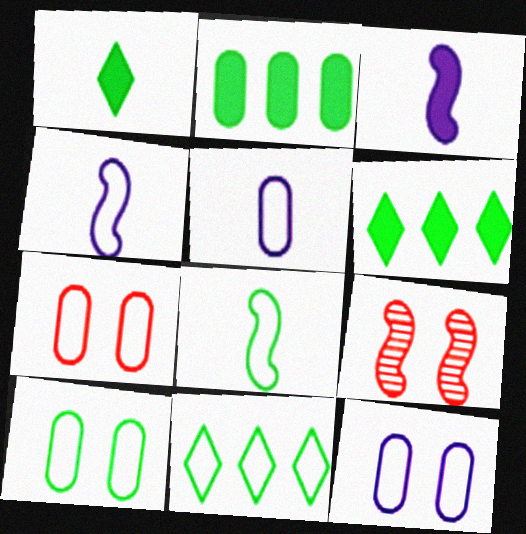[[4, 7, 11], 
[5, 6, 9], 
[7, 10, 12], 
[8, 10, 11]]